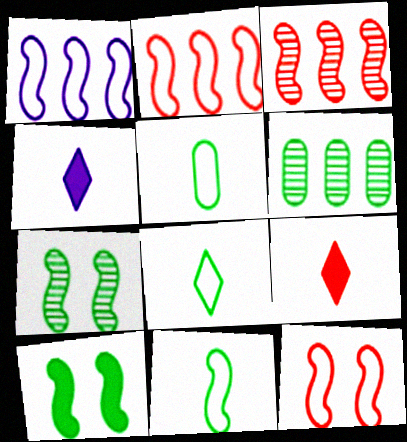[[1, 11, 12], 
[4, 6, 12], 
[5, 8, 11], 
[6, 8, 10]]